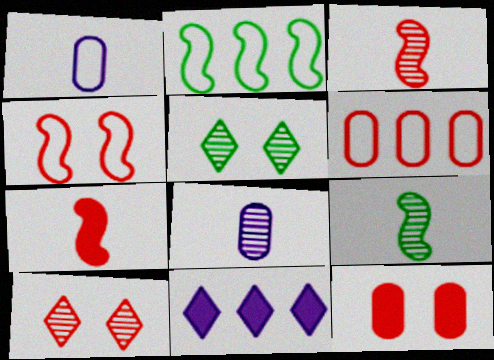[[4, 10, 12], 
[6, 7, 10]]